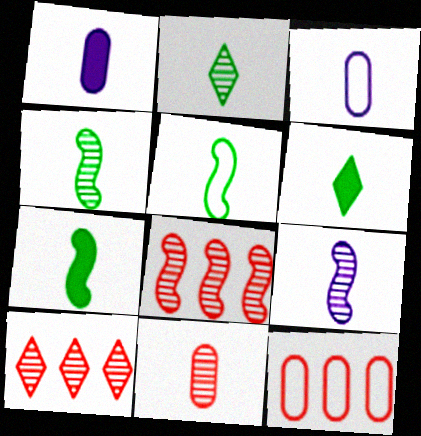[[2, 9, 11], 
[4, 5, 7]]